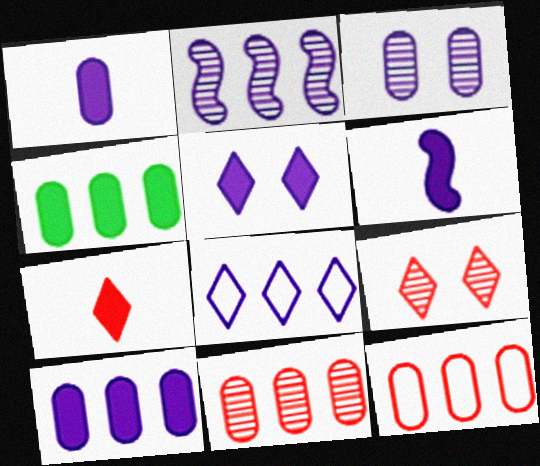[[2, 8, 10], 
[3, 6, 8], 
[5, 6, 10]]